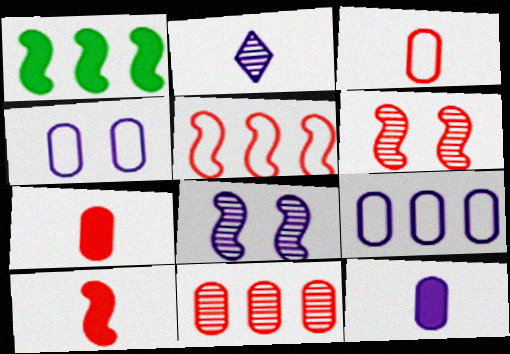[[5, 6, 10]]